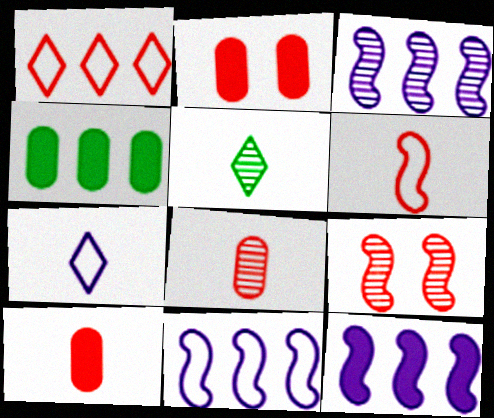[[1, 3, 4], 
[1, 9, 10], 
[2, 5, 11], 
[3, 11, 12], 
[4, 7, 9]]